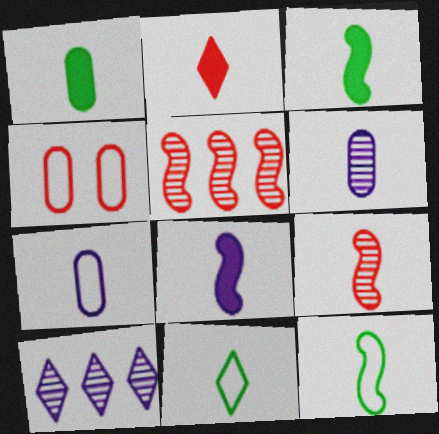[[1, 2, 8], 
[2, 4, 5], 
[2, 6, 12], 
[3, 4, 10], 
[8, 9, 12]]